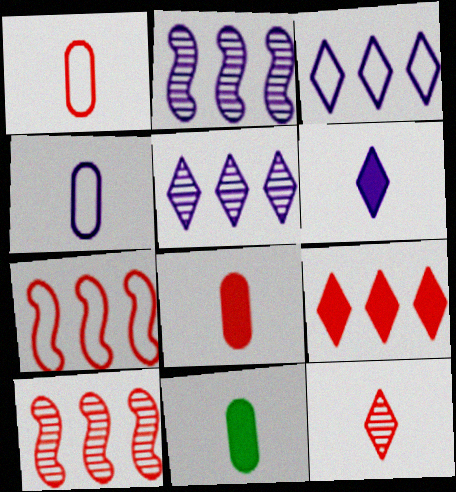[]